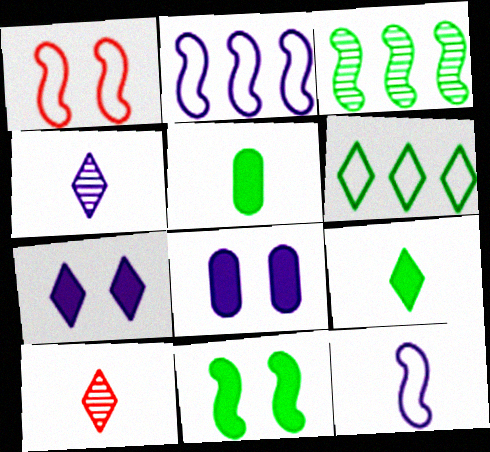[[2, 4, 8], 
[5, 10, 12], 
[6, 7, 10]]